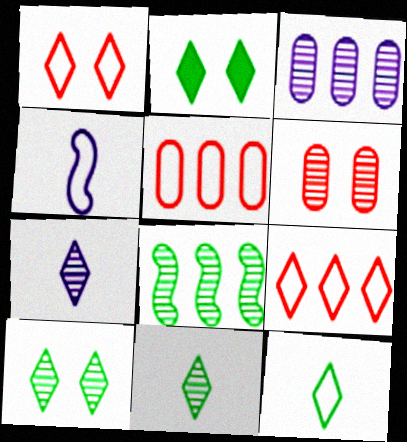[[2, 7, 9], 
[6, 7, 8]]